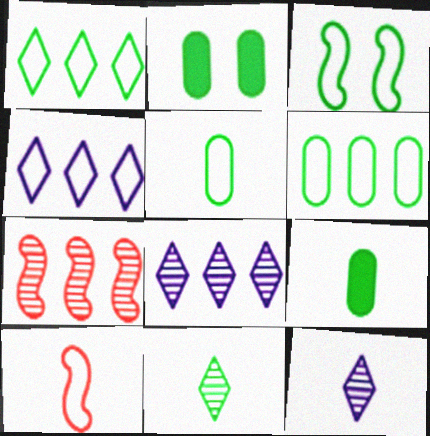[[1, 3, 5], 
[2, 8, 10], 
[9, 10, 12]]